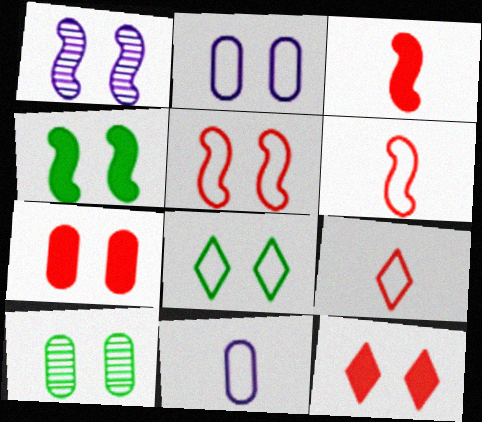[[1, 4, 5], 
[1, 7, 8], 
[2, 5, 8], 
[2, 7, 10], 
[4, 8, 10]]